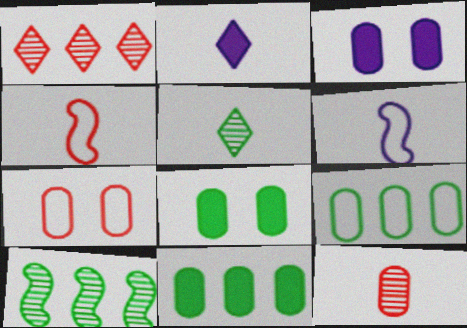[[1, 6, 8], 
[2, 7, 10], 
[3, 9, 12]]